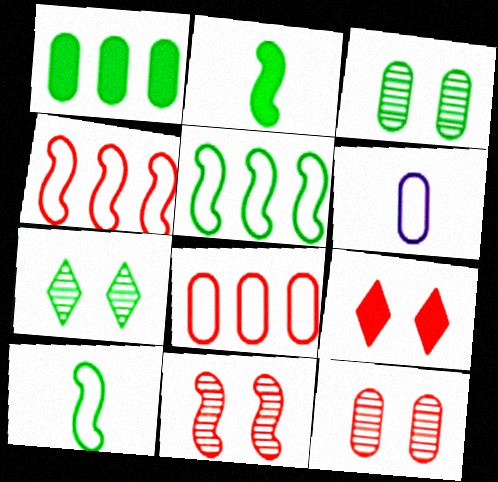[[1, 6, 12], 
[1, 7, 10]]